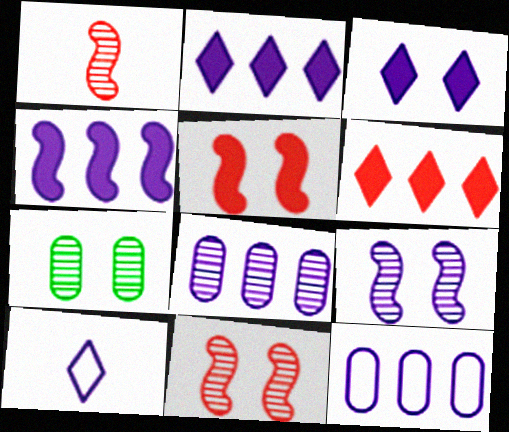[]